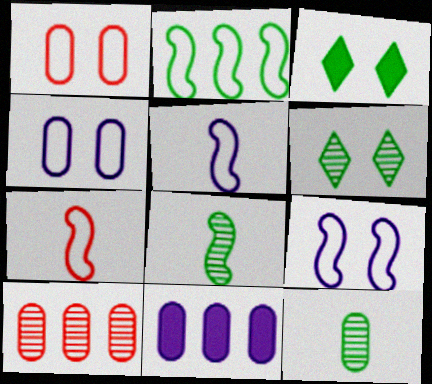[[1, 11, 12], 
[2, 3, 12], 
[2, 7, 9], 
[3, 5, 10], 
[6, 7, 11]]